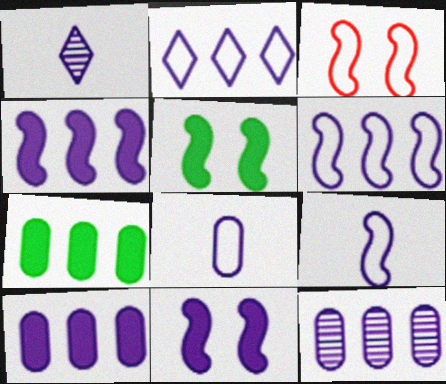[[1, 3, 7], 
[2, 4, 12]]